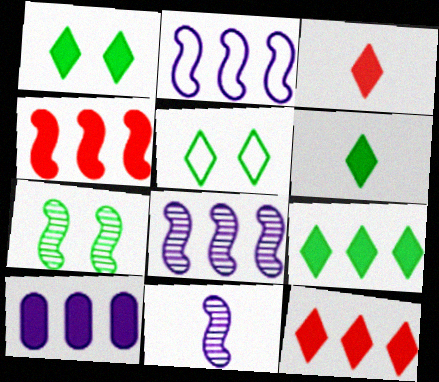[[1, 6, 9], 
[4, 9, 10]]